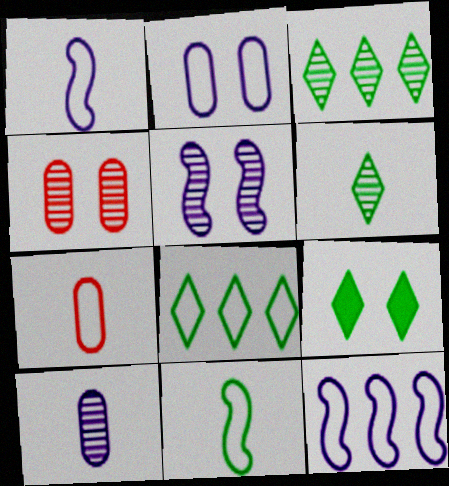[[6, 8, 9]]